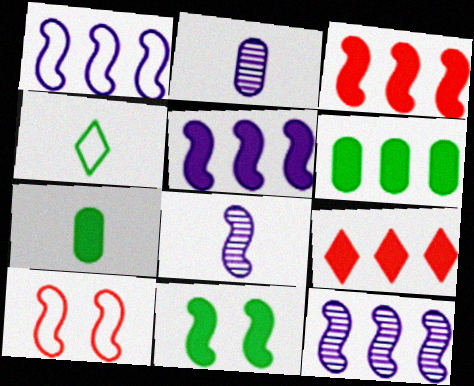[[1, 5, 12], 
[5, 6, 9]]